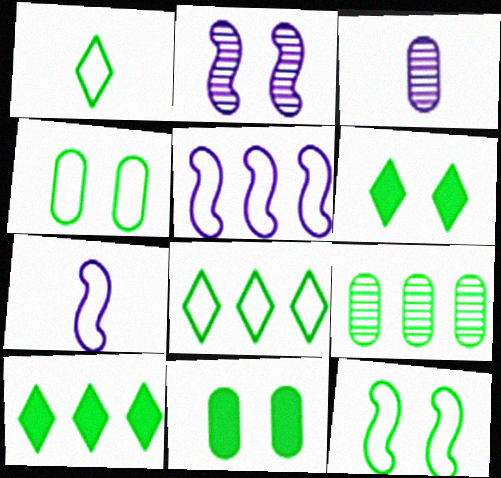[]